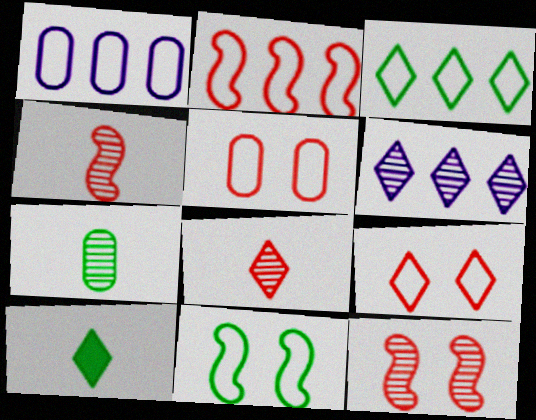[[1, 2, 3], 
[1, 10, 12], 
[6, 7, 12], 
[6, 9, 10]]